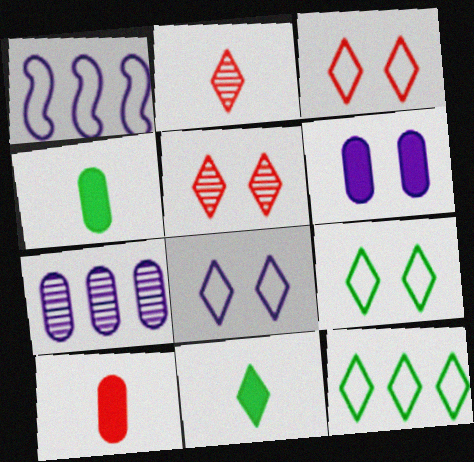[[1, 4, 5], 
[3, 8, 9]]